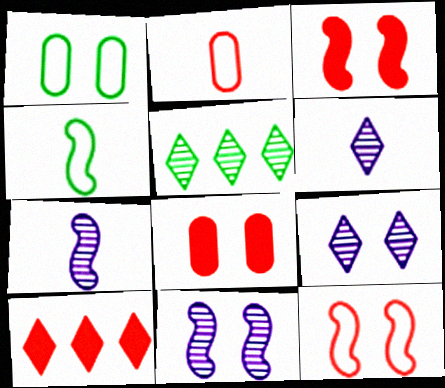[[1, 3, 9], 
[1, 7, 10]]